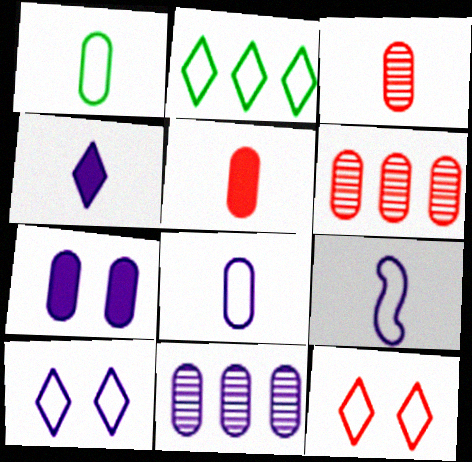[[1, 6, 7], 
[7, 8, 11]]